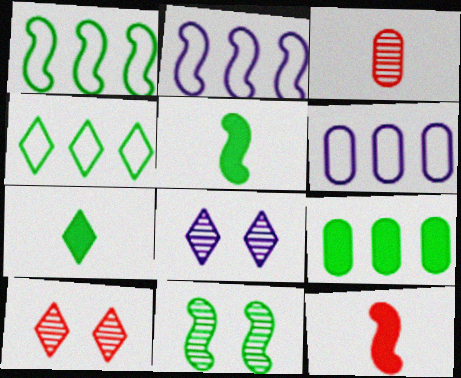[[1, 5, 11], 
[2, 11, 12], 
[5, 6, 10]]